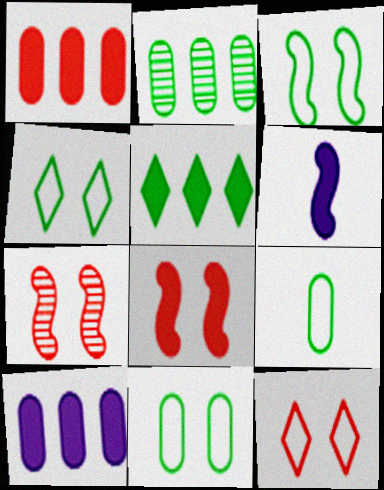[[2, 6, 12], 
[3, 4, 11]]